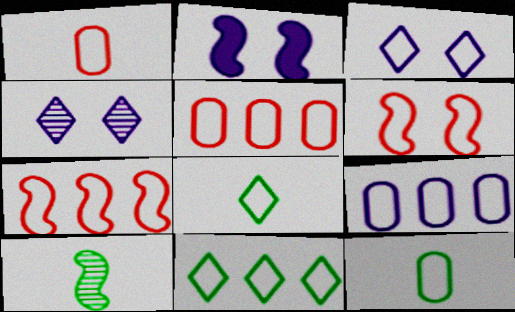[[2, 7, 10], 
[3, 7, 12], 
[6, 8, 9], 
[7, 9, 11]]